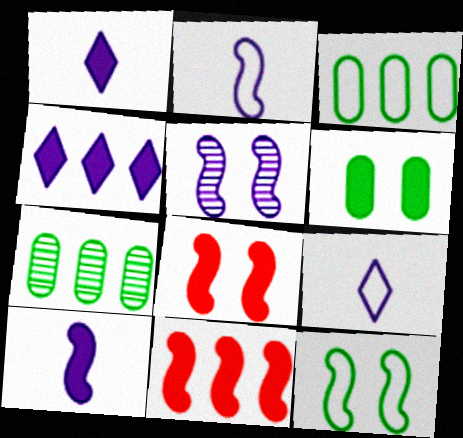[[1, 6, 11], 
[5, 8, 12], 
[7, 8, 9]]